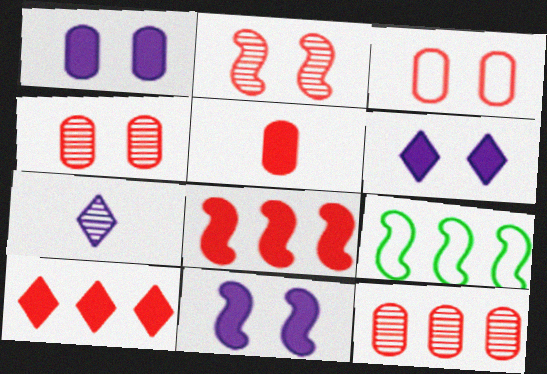[[1, 6, 11], 
[3, 5, 12]]